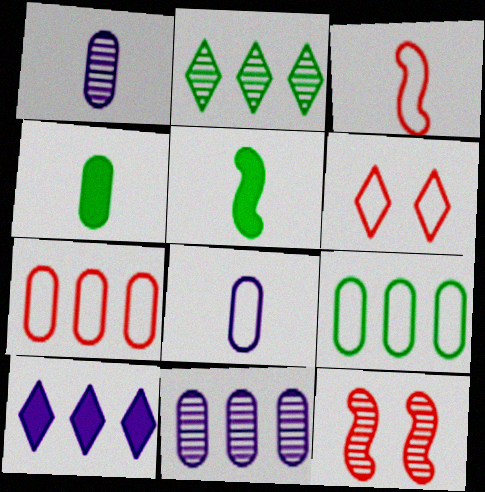[[1, 2, 12], 
[3, 6, 7], 
[5, 6, 11]]